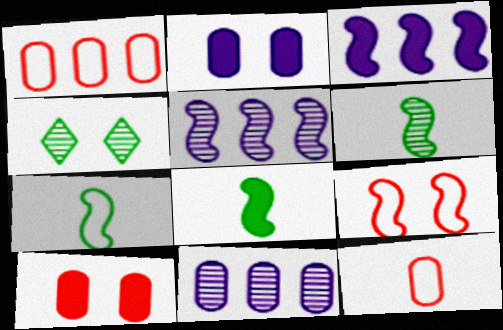[[2, 4, 9], 
[3, 4, 12], 
[3, 6, 9], 
[5, 8, 9], 
[6, 7, 8]]